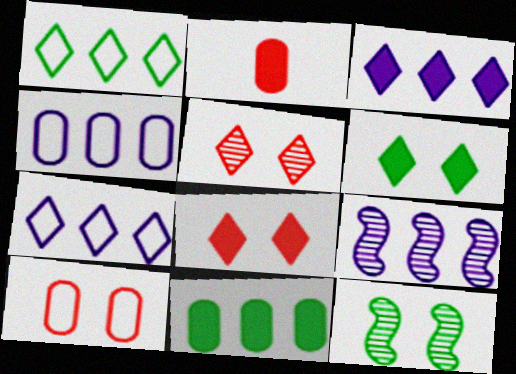[[2, 7, 12], 
[3, 4, 9]]